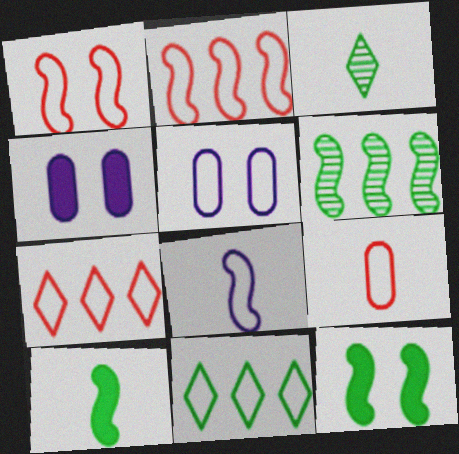[[1, 7, 9], 
[2, 3, 4]]